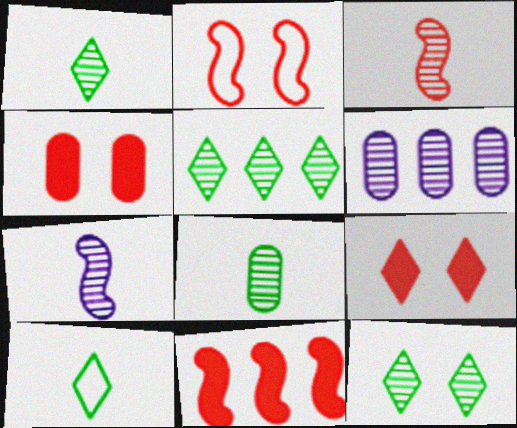[[1, 5, 12], 
[2, 3, 11], 
[3, 6, 12]]